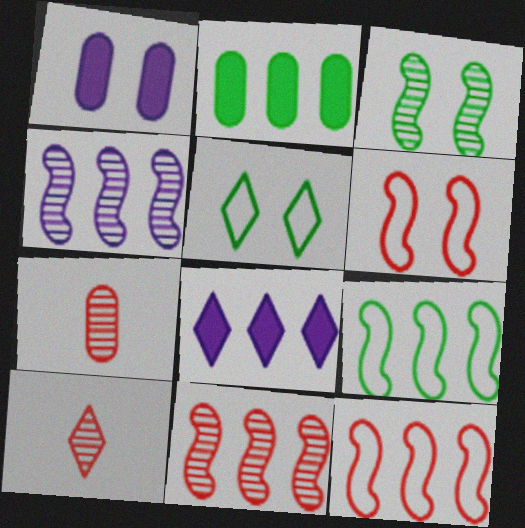[[1, 9, 10], 
[5, 8, 10]]